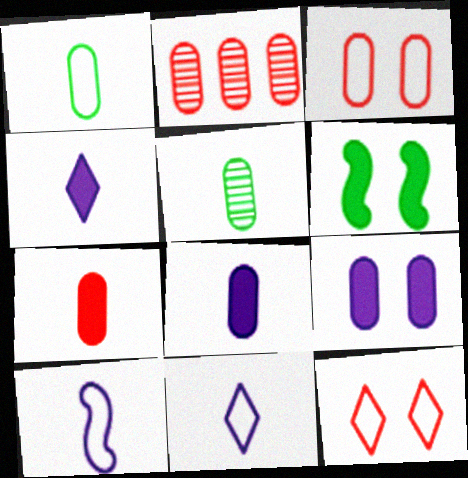[[1, 2, 9], 
[2, 3, 7], 
[2, 6, 11]]